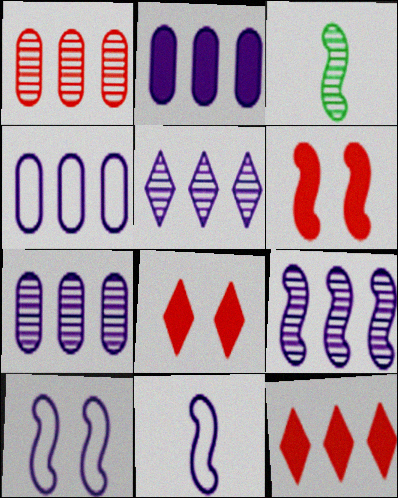[[2, 4, 7], 
[3, 4, 8], 
[5, 7, 9]]